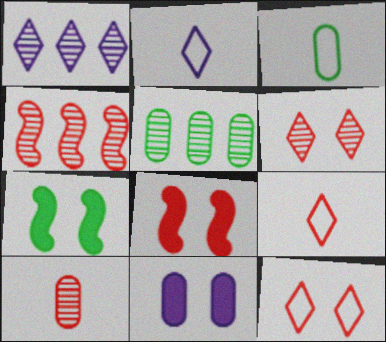[[1, 3, 8], 
[1, 4, 5], 
[2, 5, 8], 
[4, 6, 10]]